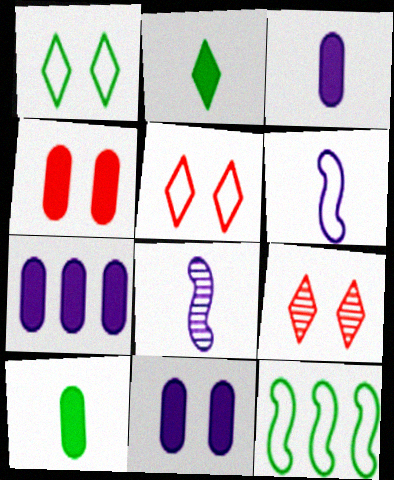[[3, 7, 11], 
[3, 9, 12], 
[4, 7, 10]]